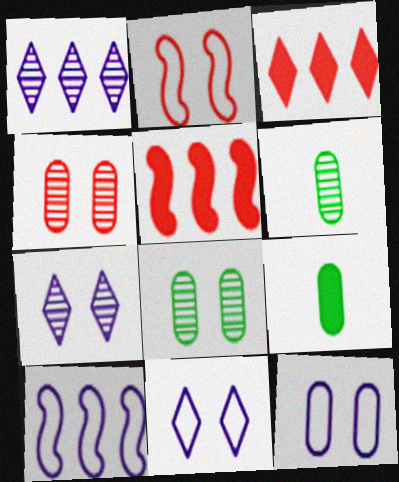[[1, 2, 9], 
[5, 6, 11]]